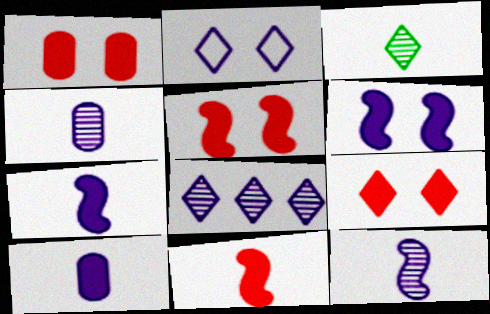[[1, 5, 9]]